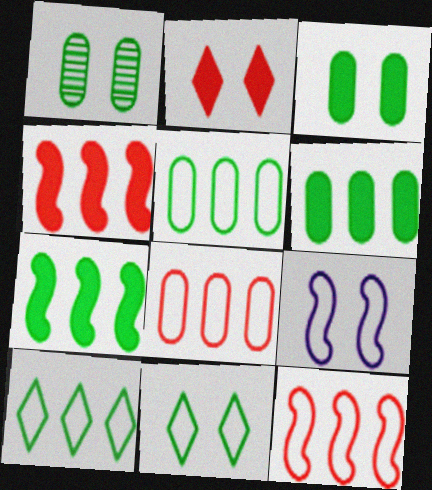[[1, 2, 9]]